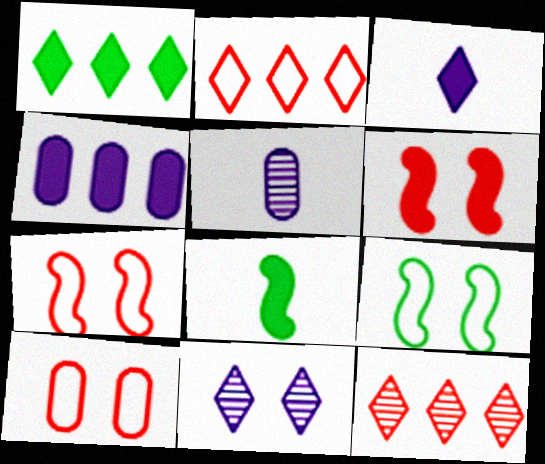[[1, 5, 7]]